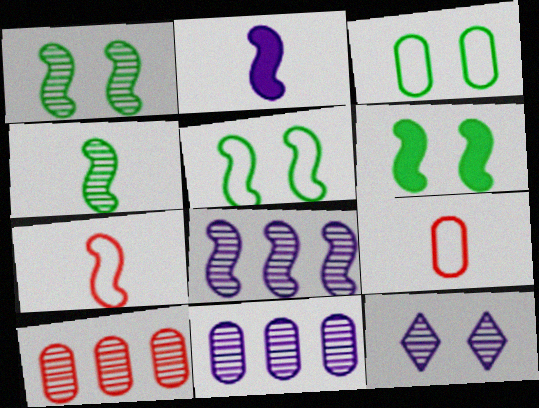[[1, 5, 6], 
[2, 4, 7], 
[4, 10, 12], 
[6, 7, 8]]